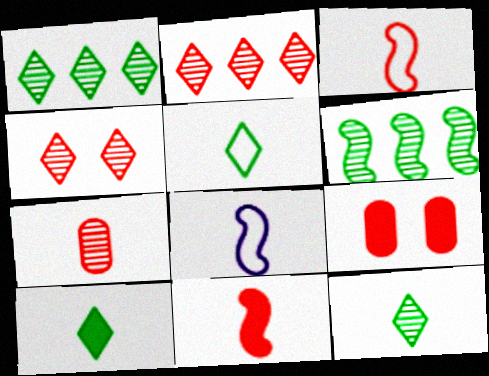[[1, 8, 9], 
[2, 3, 9], 
[5, 10, 12], 
[7, 8, 10]]